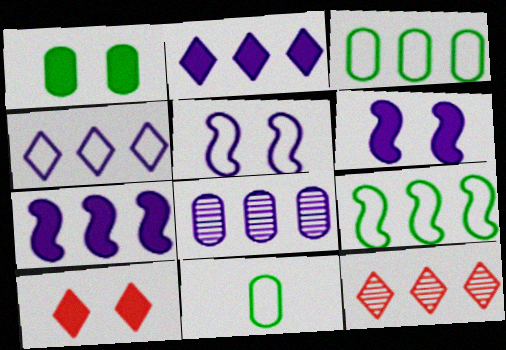[[1, 6, 10], 
[3, 7, 12], 
[4, 7, 8], 
[6, 11, 12]]